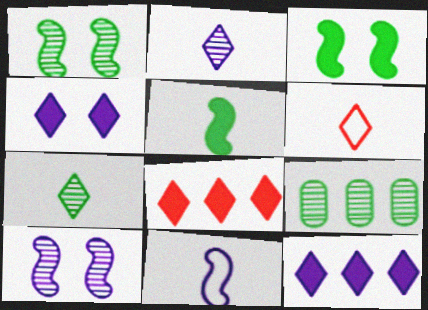[[1, 7, 9]]